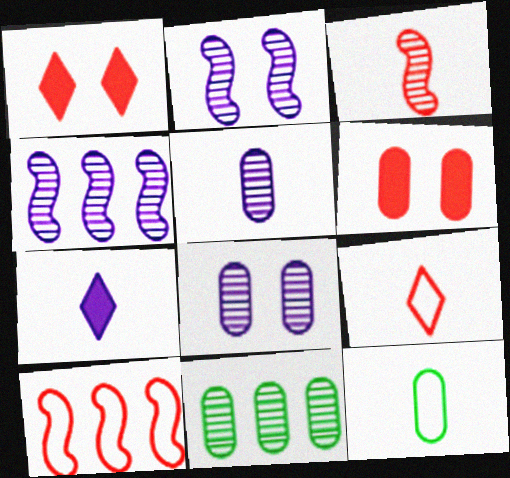[[1, 4, 12], 
[3, 7, 12]]